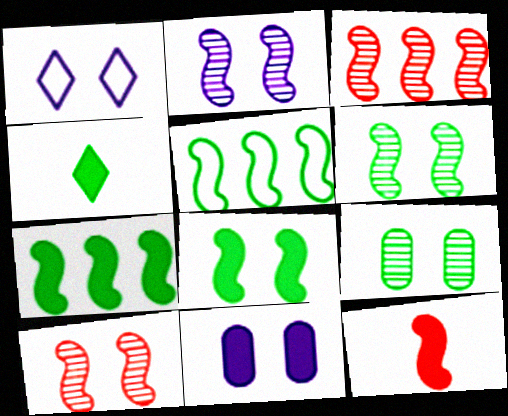[[1, 2, 11], 
[2, 5, 12], 
[2, 6, 10], 
[4, 5, 9]]